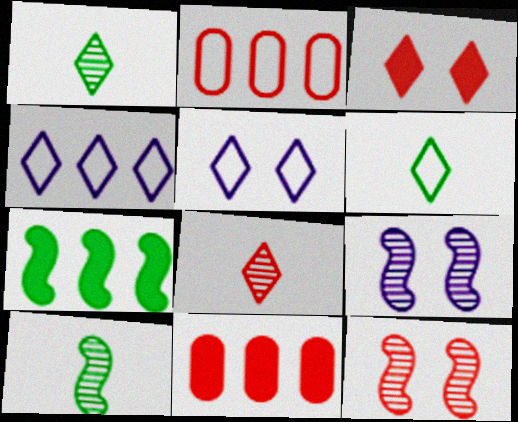[[1, 3, 4], 
[5, 10, 11], 
[6, 9, 11]]